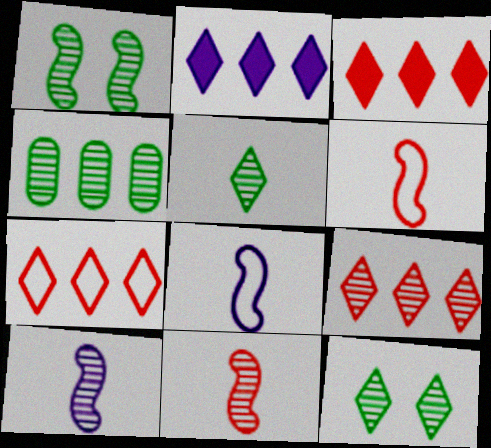[[1, 4, 5], 
[3, 7, 9]]